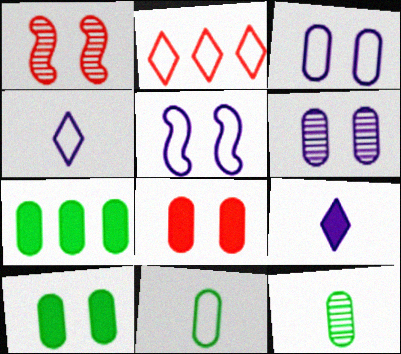[[1, 4, 7], 
[2, 5, 11]]